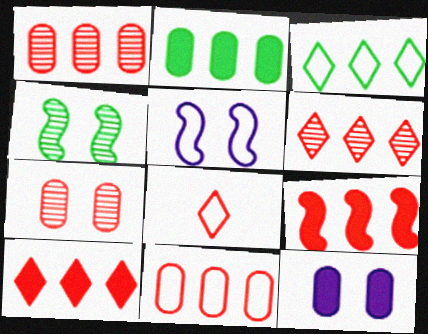[[6, 9, 11], 
[7, 8, 9]]